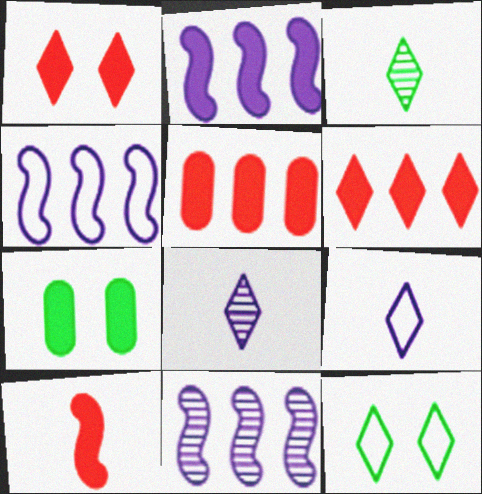[[1, 5, 10], 
[2, 4, 11], 
[6, 8, 12]]